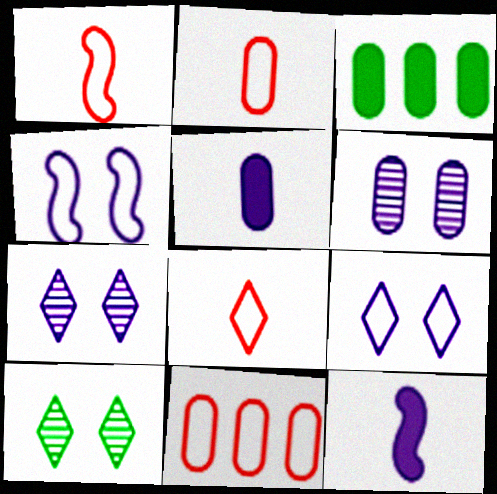[[1, 2, 8], 
[1, 3, 7], 
[2, 3, 6], 
[10, 11, 12]]